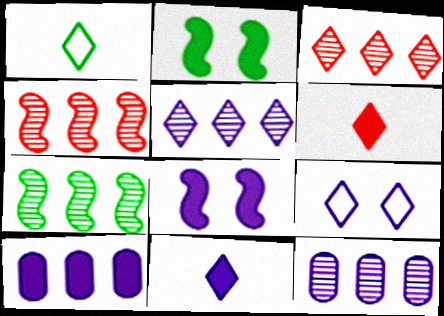[[2, 6, 10], 
[3, 7, 12], 
[5, 9, 11], 
[8, 10, 11]]